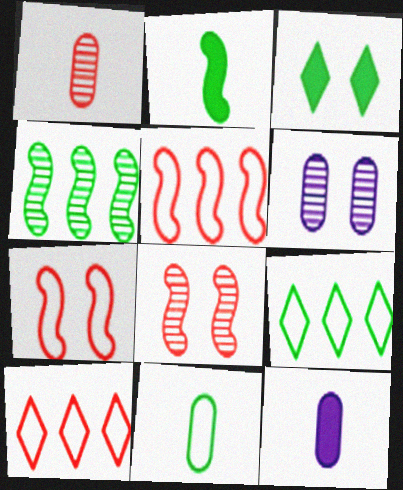[[1, 11, 12], 
[2, 6, 10], 
[3, 4, 11], 
[3, 6, 7], 
[8, 9, 12]]